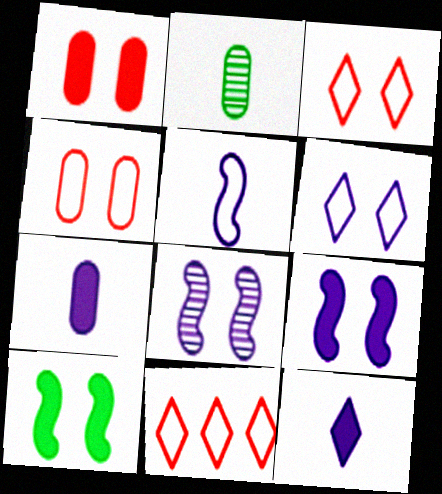[[2, 9, 11]]